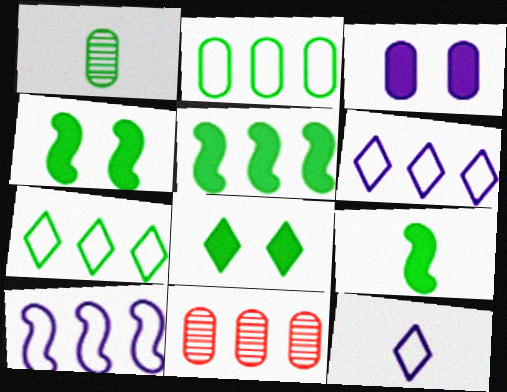[[1, 4, 7], 
[4, 5, 9], 
[4, 11, 12], 
[5, 6, 11]]